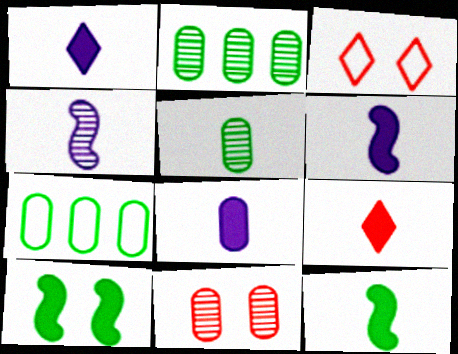[[1, 6, 8], 
[2, 3, 6], 
[7, 8, 11], 
[8, 9, 12]]